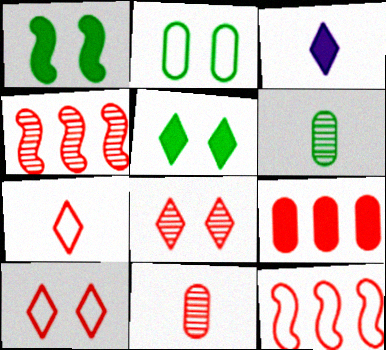[[1, 3, 9], 
[2, 3, 4], 
[4, 8, 11]]